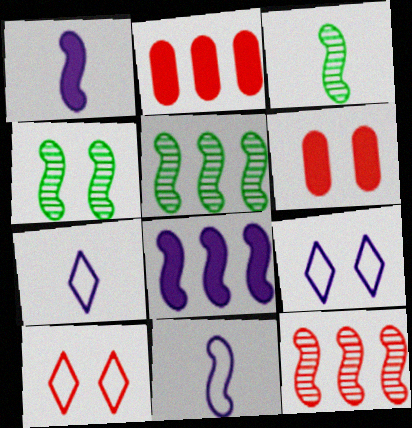[[2, 3, 9], 
[2, 4, 7], 
[3, 4, 5], 
[4, 6, 9], 
[5, 6, 7]]